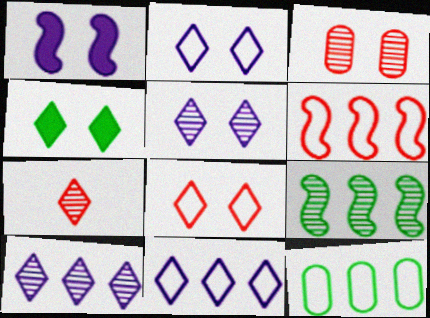[[1, 7, 12], 
[4, 5, 8], 
[4, 7, 11], 
[6, 11, 12]]